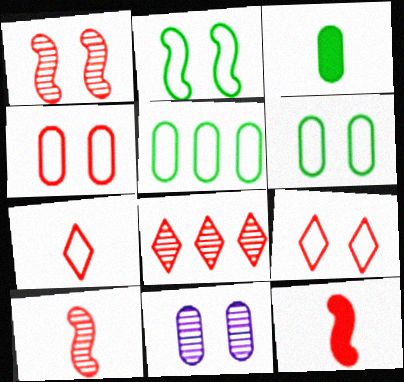[[4, 8, 12]]